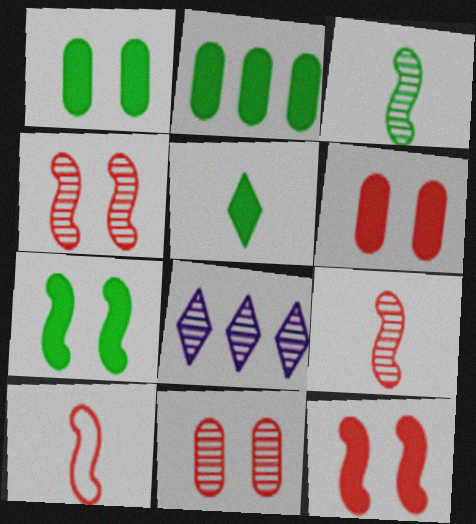[[1, 8, 10], 
[2, 5, 7], 
[3, 8, 11]]